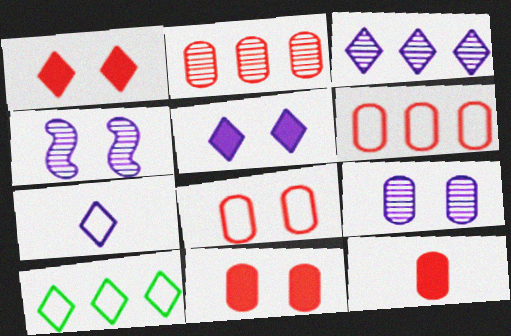[[2, 8, 12], 
[3, 5, 7], 
[4, 10, 12]]